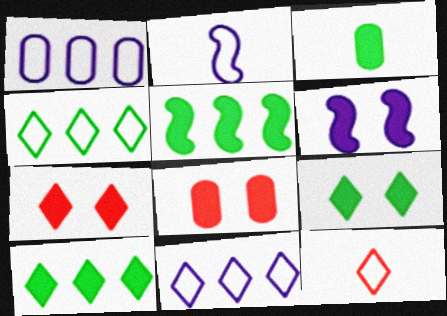[[3, 5, 9], 
[6, 8, 9]]